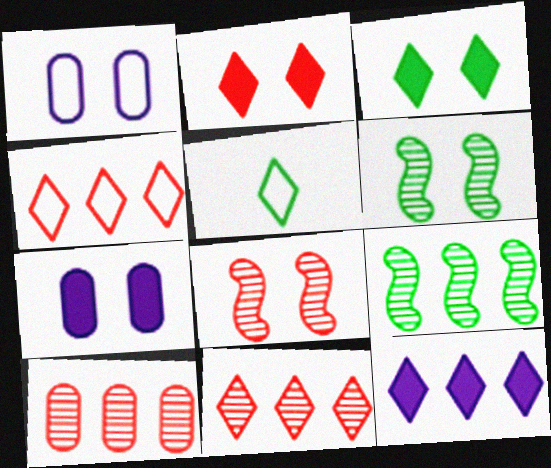[[1, 2, 6], 
[1, 3, 8]]